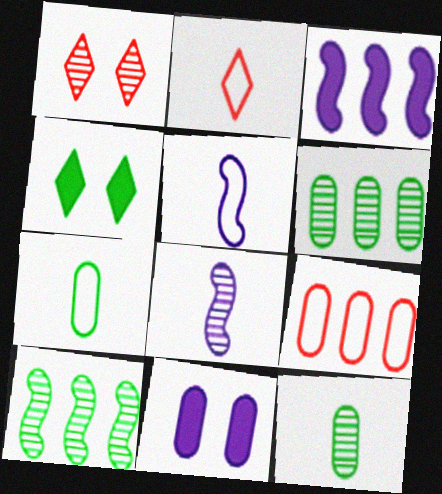[[1, 3, 7], 
[1, 6, 8], 
[2, 5, 7], 
[2, 10, 11], 
[4, 7, 10], 
[4, 8, 9], 
[9, 11, 12]]